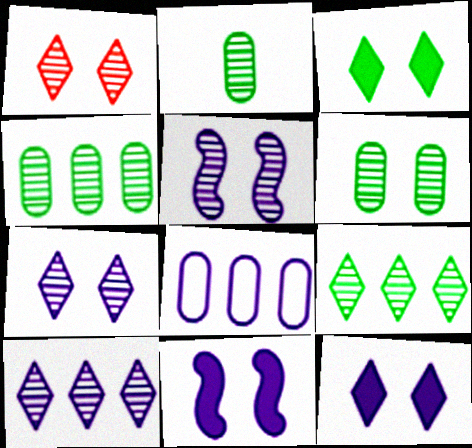[[1, 5, 6], 
[2, 4, 6]]